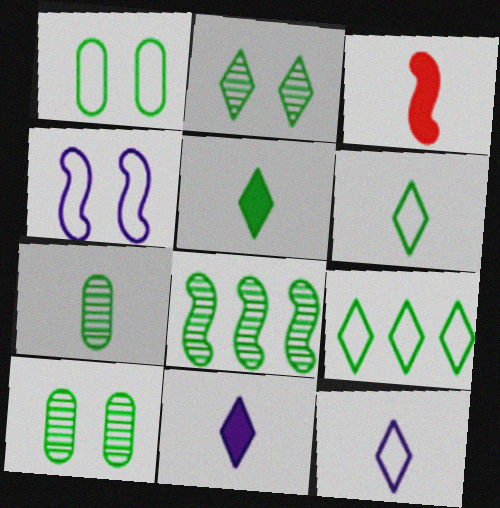[[1, 5, 8], 
[2, 5, 9], 
[2, 7, 8], 
[3, 4, 8], 
[3, 7, 12]]